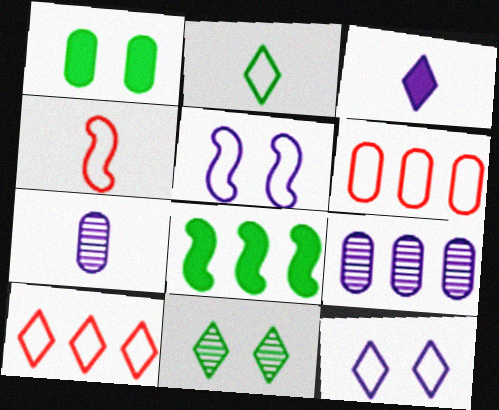[[1, 6, 7], 
[2, 5, 6], 
[2, 10, 12], 
[3, 5, 9], 
[3, 10, 11], 
[8, 9, 10]]